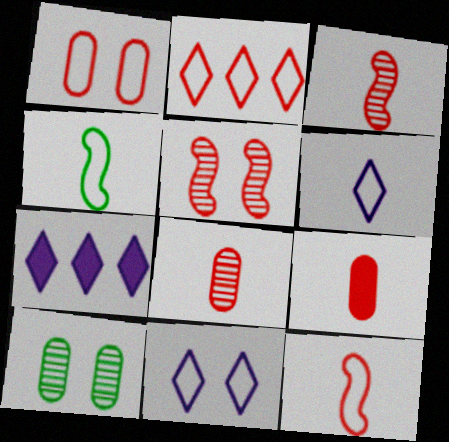[[1, 2, 12], 
[2, 5, 9], 
[7, 10, 12]]